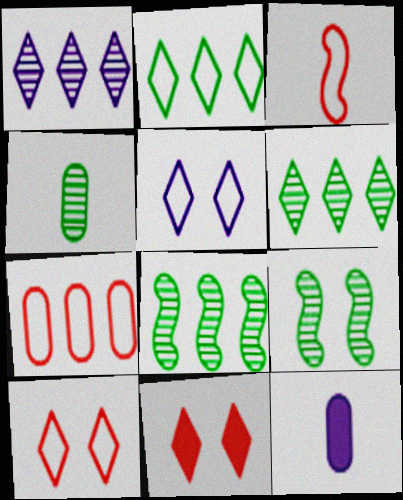[[3, 7, 10], 
[4, 6, 9], 
[8, 10, 12]]